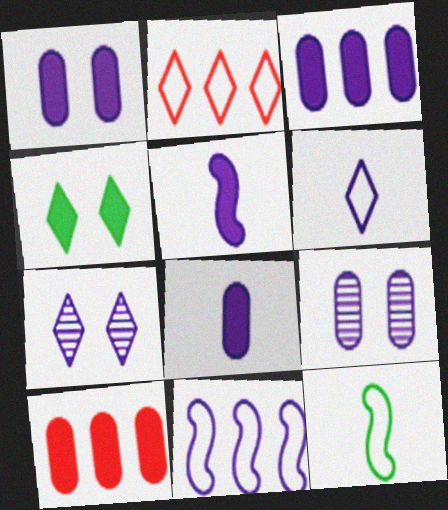[[1, 3, 8], 
[4, 5, 10], 
[7, 8, 11], 
[7, 10, 12]]